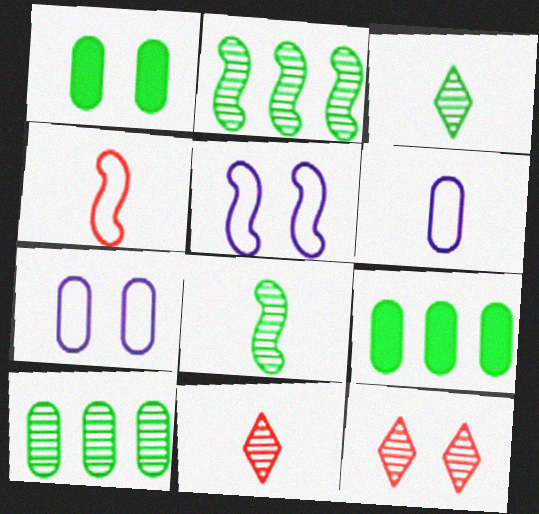[[1, 5, 12], 
[5, 9, 11]]